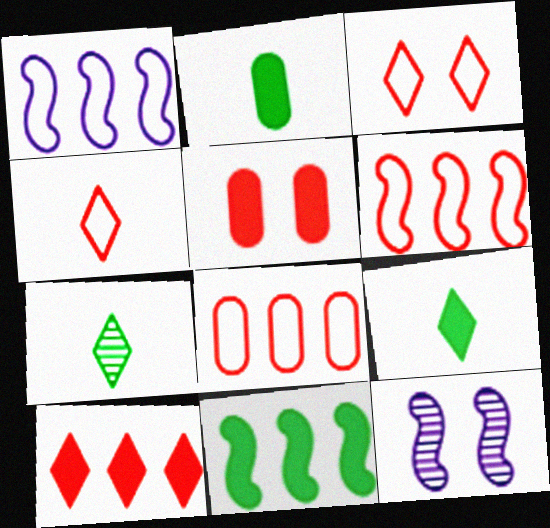[[1, 5, 7], 
[8, 9, 12]]